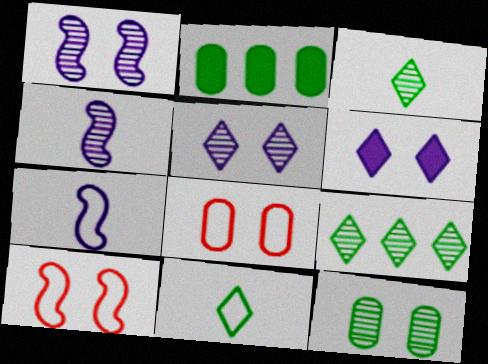[[6, 10, 12]]